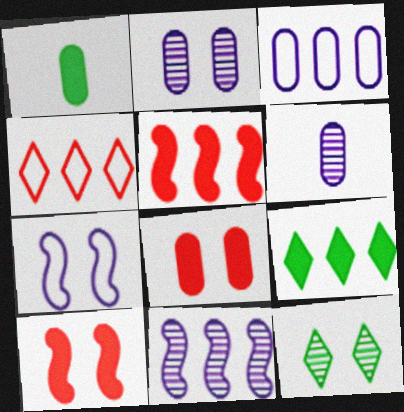[[7, 8, 12]]